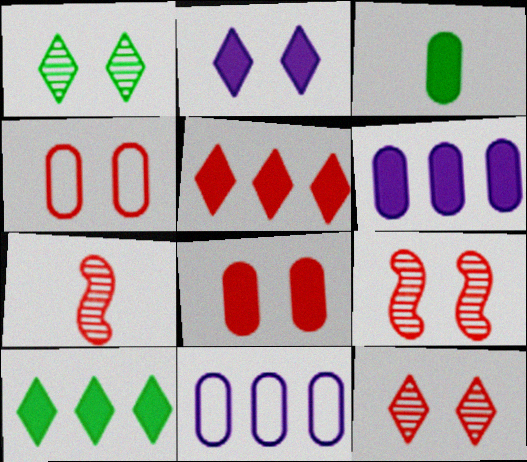[[3, 6, 8], 
[4, 5, 7]]